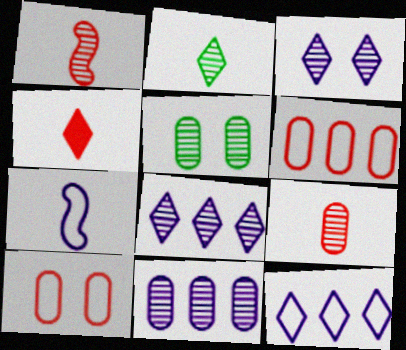[[1, 5, 8], 
[5, 9, 11]]